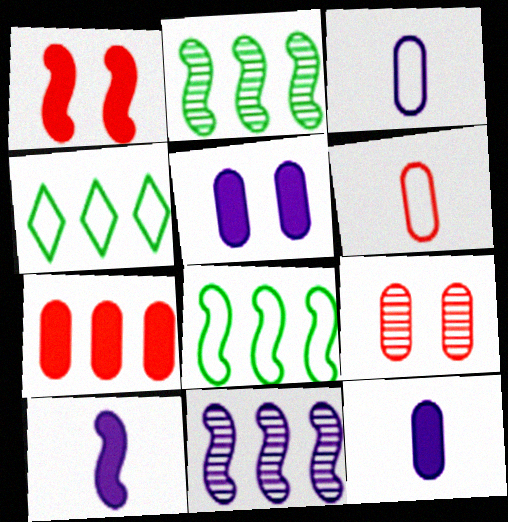[[4, 7, 11], 
[4, 9, 10], 
[6, 7, 9]]